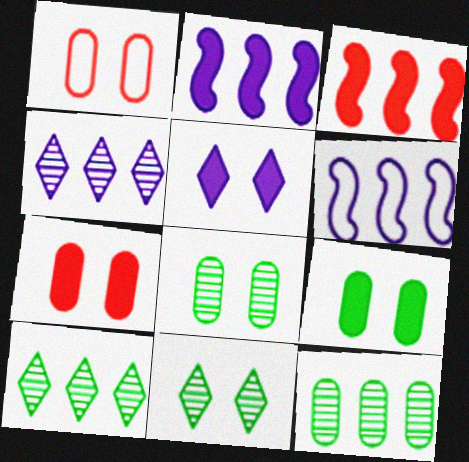[]